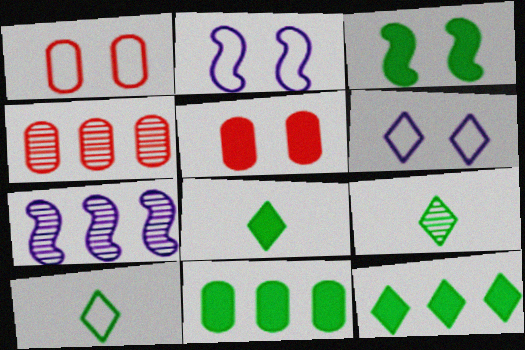[[1, 7, 8], 
[2, 4, 8], 
[3, 8, 11], 
[5, 7, 10], 
[8, 9, 10]]